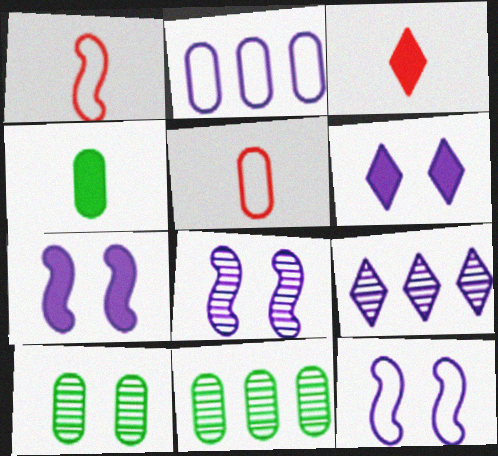[[1, 6, 11], 
[3, 11, 12], 
[7, 8, 12]]